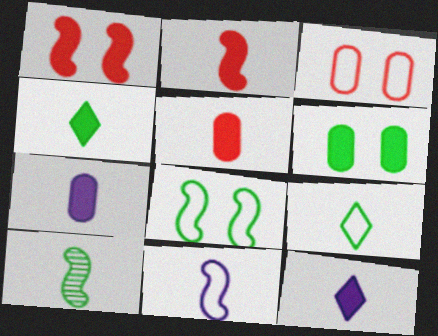[[2, 4, 7], 
[2, 10, 11]]